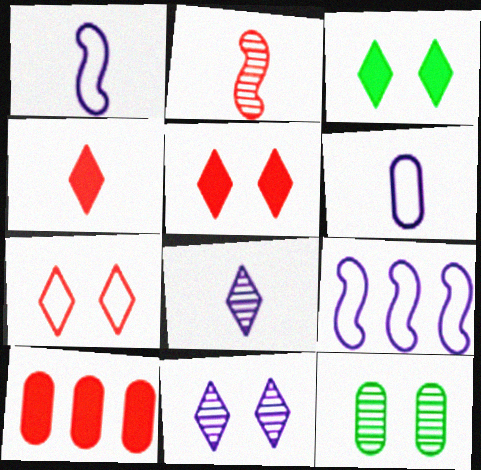[[2, 7, 10], 
[3, 7, 11], 
[4, 9, 12], 
[6, 10, 12]]